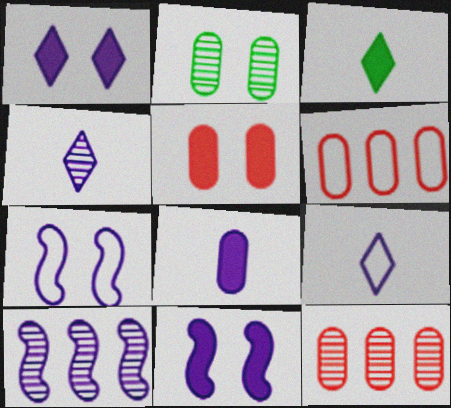[[2, 6, 8], 
[3, 7, 12]]